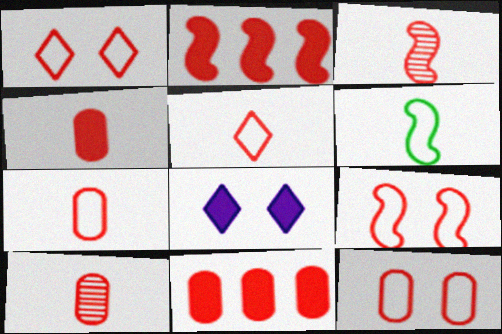[[1, 2, 10], 
[1, 3, 11], 
[1, 9, 12], 
[2, 3, 9], 
[3, 4, 5], 
[4, 7, 10], 
[10, 11, 12]]